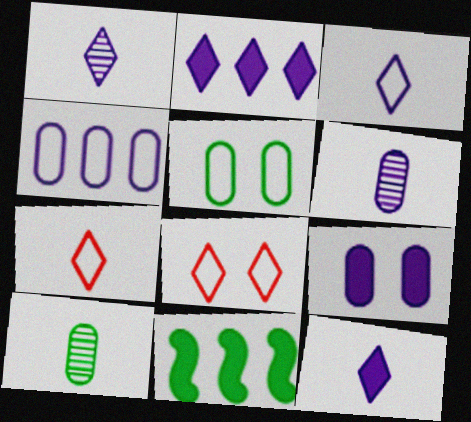[[1, 3, 12], 
[4, 6, 9], 
[6, 8, 11]]